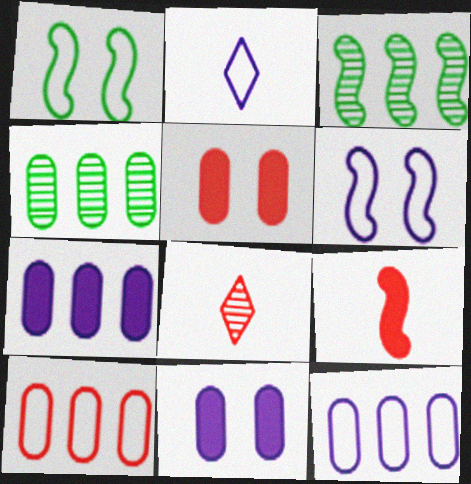[[1, 2, 10], 
[1, 7, 8], 
[2, 3, 5], 
[2, 6, 12], 
[3, 6, 9], 
[4, 7, 10]]